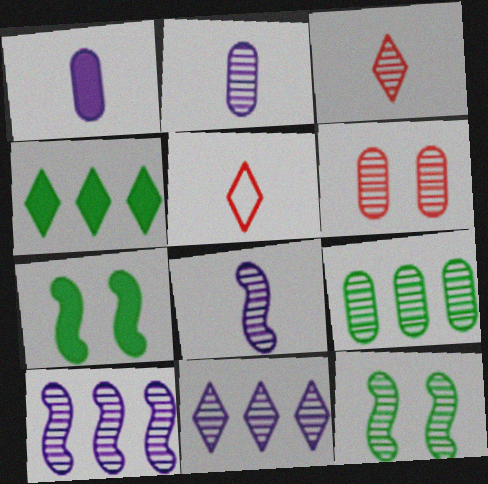[[2, 6, 9]]